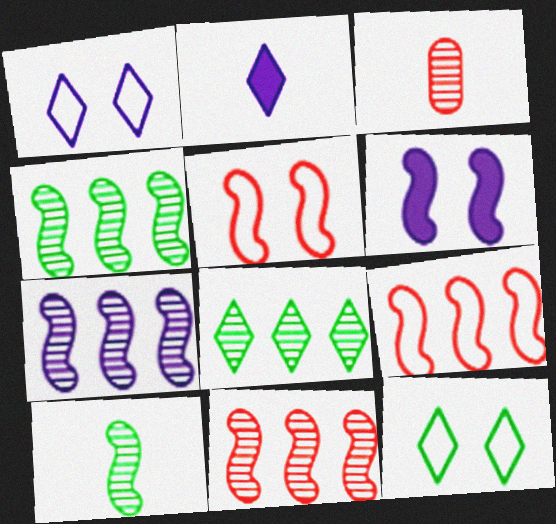[[4, 7, 11], 
[6, 9, 10]]